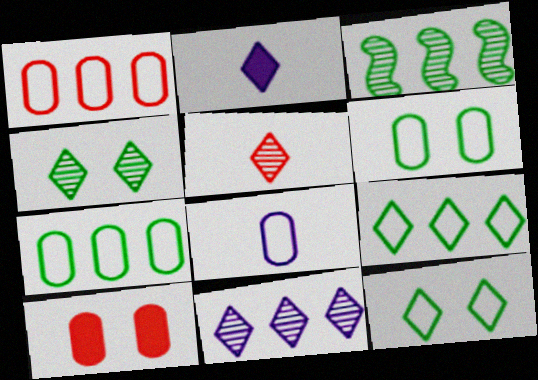[[1, 6, 8], 
[4, 5, 11]]